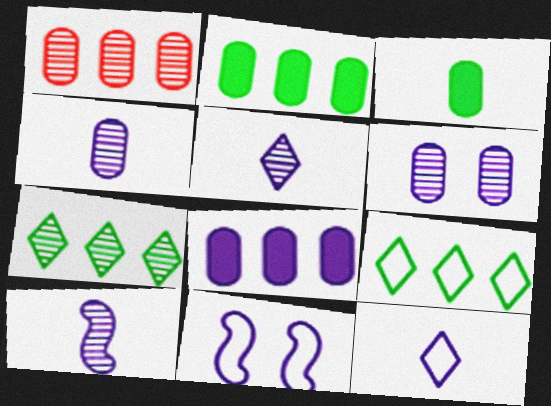[[4, 5, 10], 
[5, 8, 11]]